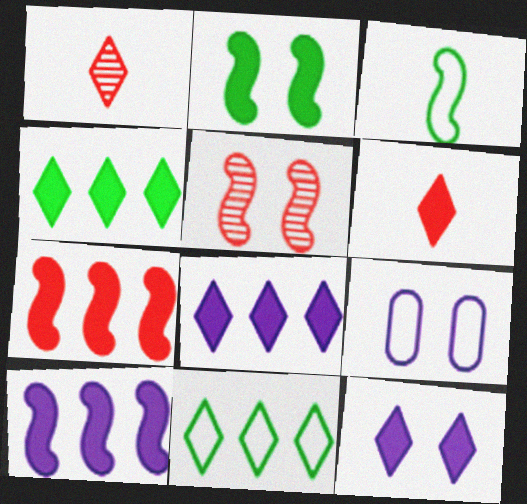[[1, 11, 12], 
[3, 5, 10], 
[4, 6, 12]]